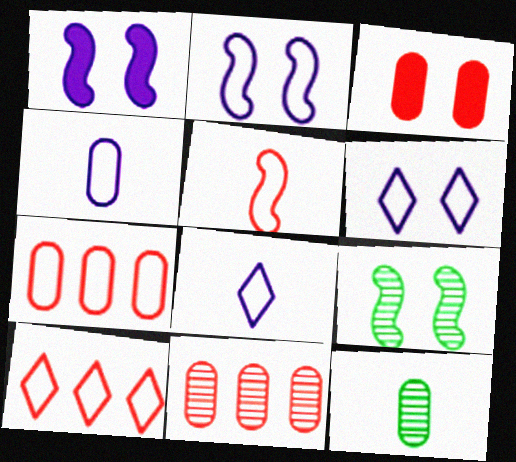[[1, 10, 12], 
[3, 6, 9]]